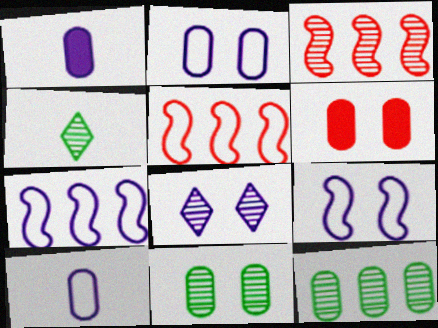[[1, 7, 8], 
[2, 6, 11], 
[4, 6, 7], 
[6, 10, 12]]